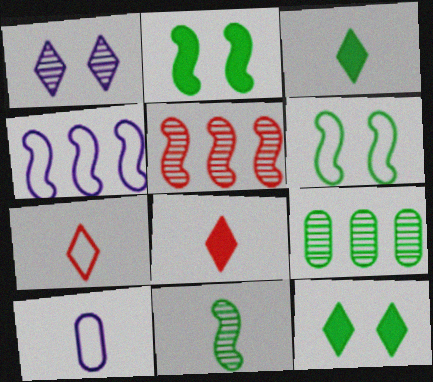[[3, 6, 9], 
[5, 10, 12], 
[8, 10, 11]]